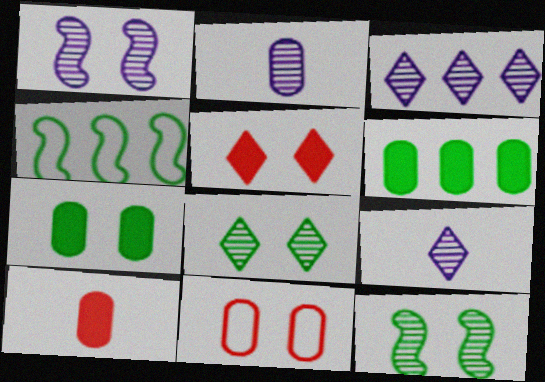[[1, 2, 3], 
[2, 4, 5], 
[2, 6, 11]]